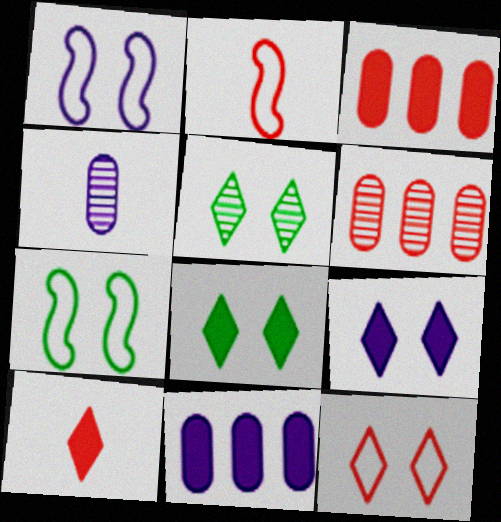[[2, 5, 11], 
[5, 9, 12]]